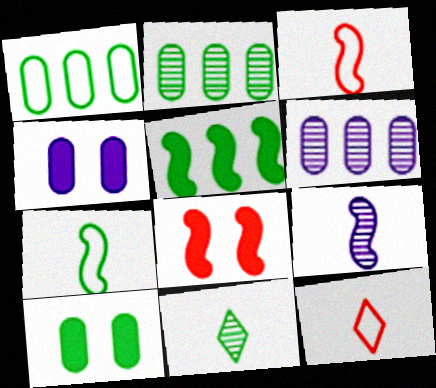[]